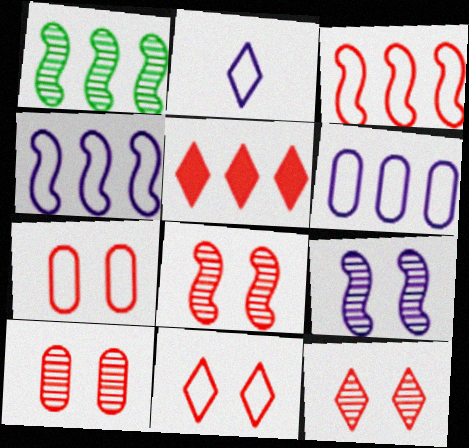[[1, 5, 6], 
[8, 10, 12]]